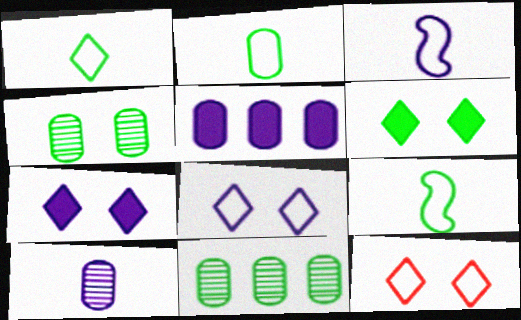[[1, 2, 9], 
[6, 9, 11]]